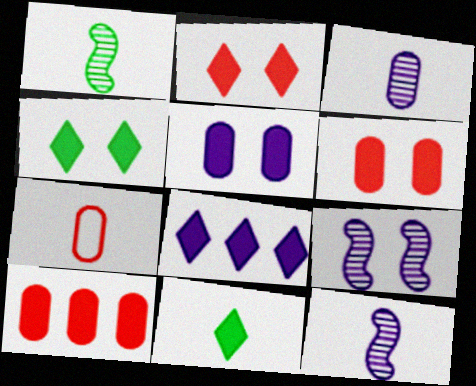[[2, 8, 11], 
[7, 11, 12]]